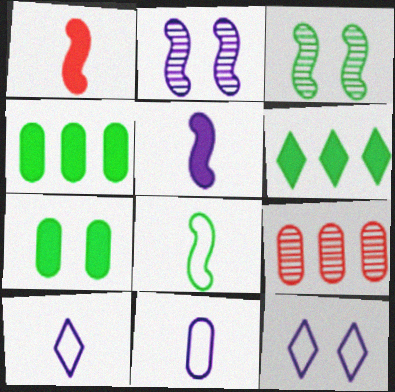[[7, 9, 11]]